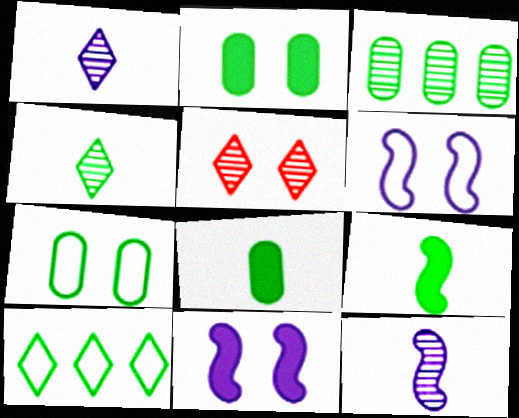[[2, 5, 6], 
[3, 5, 12], 
[3, 7, 8], 
[5, 7, 11]]